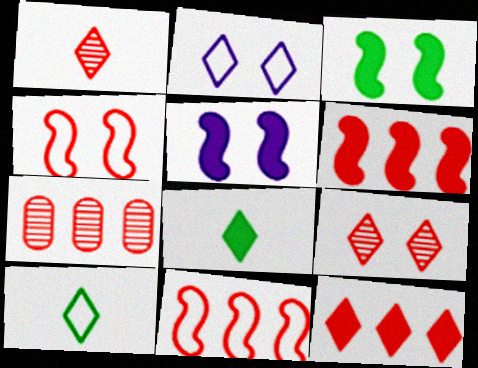[[5, 7, 10], 
[7, 11, 12]]